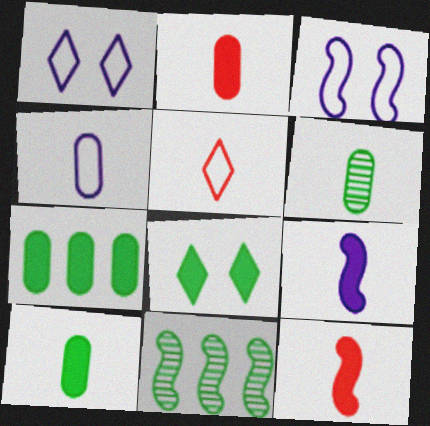[[1, 2, 11], 
[2, 4, 6], 
[3, 11, 12], 
[5, 6, 9]]